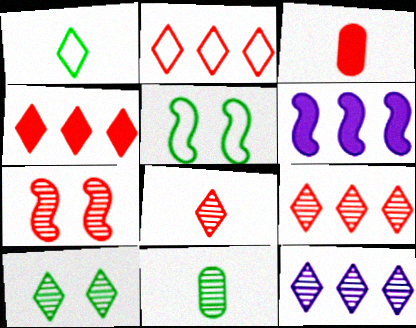[[2, 3, 7], 
[2, 4, 9], 
[3, 5, 12], 
[7, 11, 12], 
[8, 10, 12]]